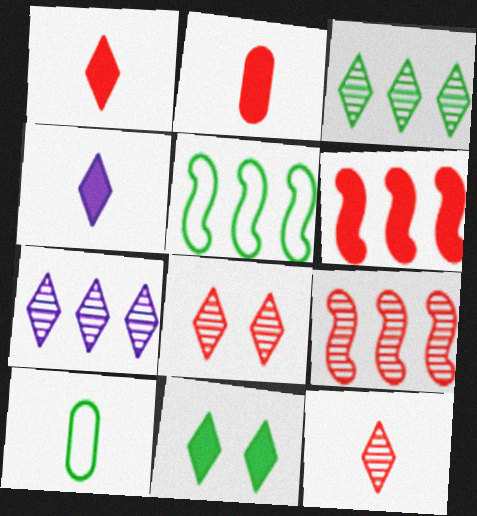[]